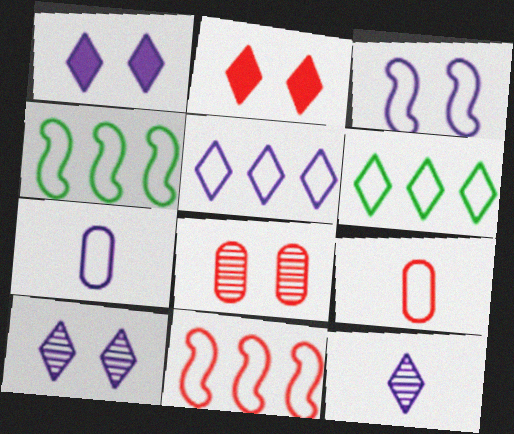[[1, 5, 12], 
[2, 6, 12], 
[3, 5, 7], 
[3, 6, 9]]